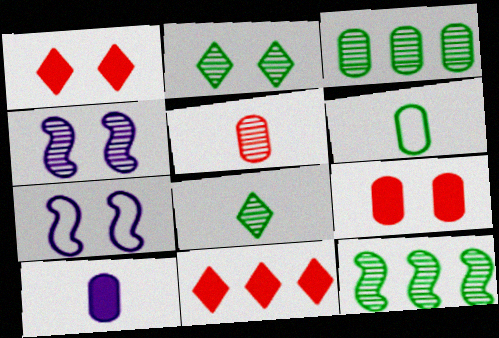[[2, 7, 9], 
[4, 6, 11], 
[5, 6, 10]]